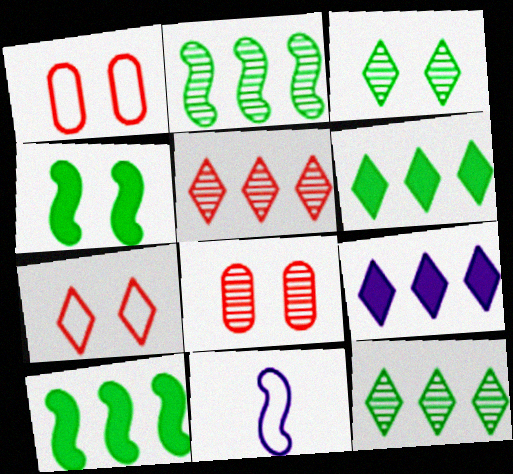[[6, 8, 11]]